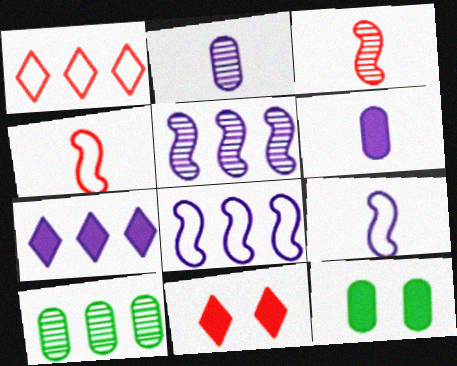[[9, 10, 11]]